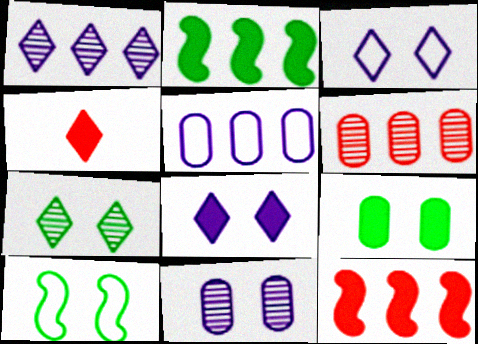[[7, 9, 10]]